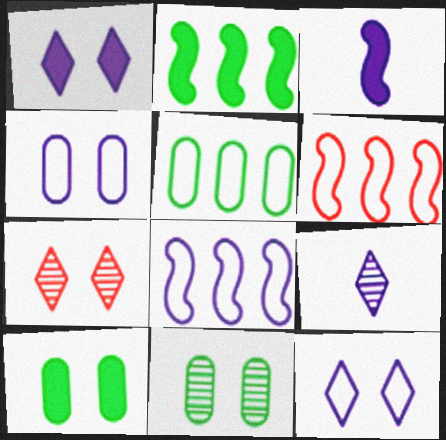[[3, 5, 7], 
[6, 9, 10]]